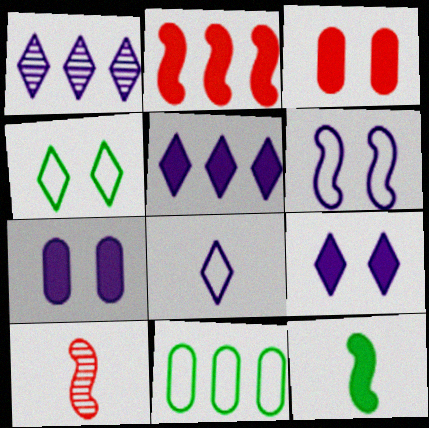[[1, 2, 11], 
[1, 8, 9], 
[3, 5, 12], 
[9, 10, 11]]